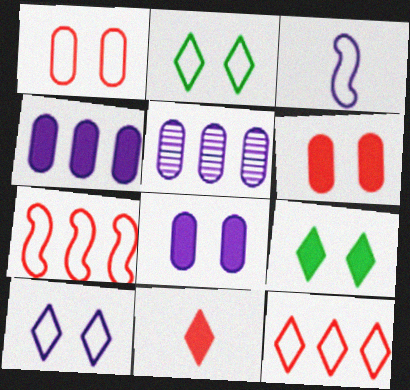[]